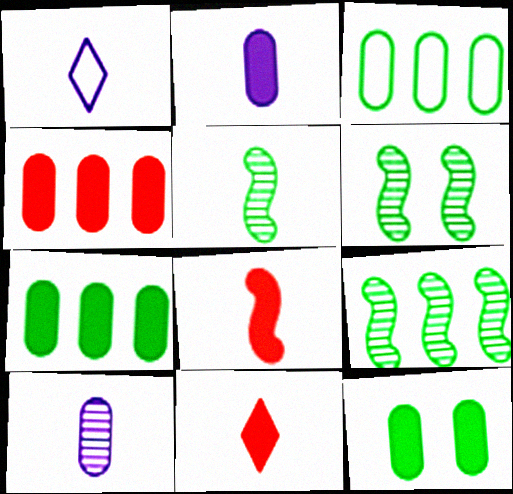[[1, 4, 6], 
[2, 4, 12], 
[5, 6, 9]]